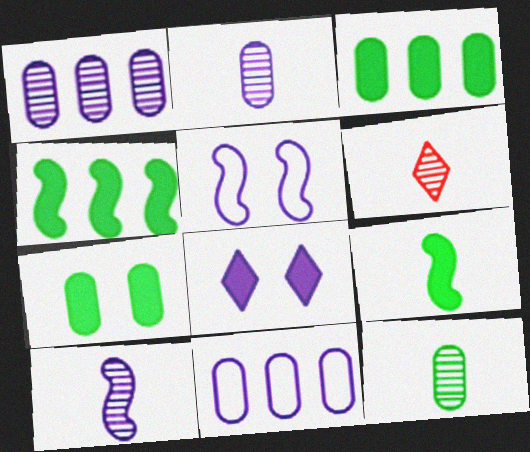[[3, 5, 6], 
[6, 10, 12], 
[8, 10, 11]]